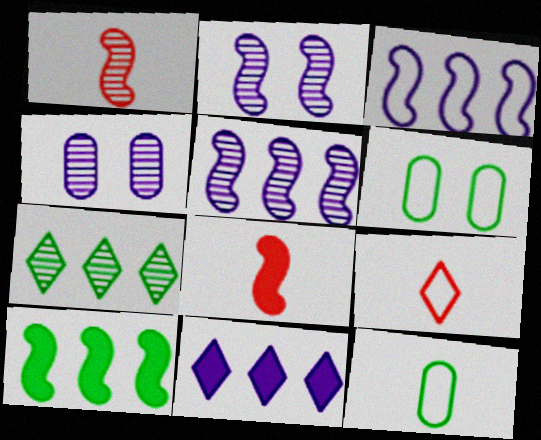[[1, 4, 7], 
[1, 6, 11], 
[3, 6, 9], 
[4, 9, 10]]